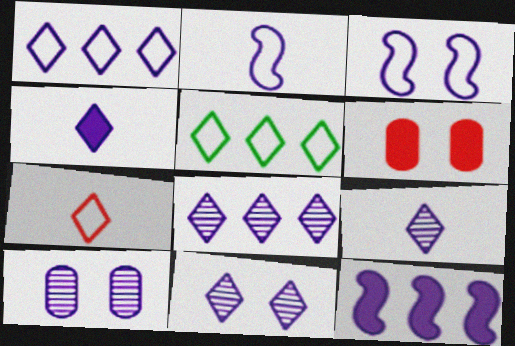[[1, 4, 11], 
[8, 9, 11]]